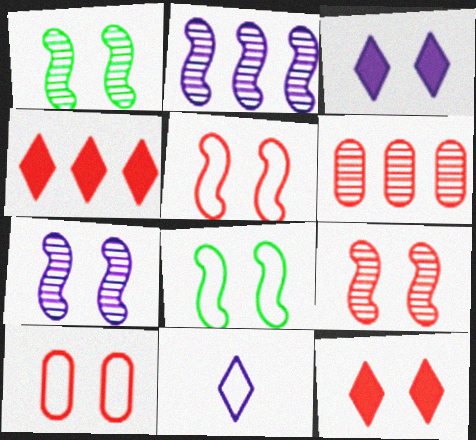[[1, 3, 10], 
[1, 7, 9], 
[9, 10, 12]]